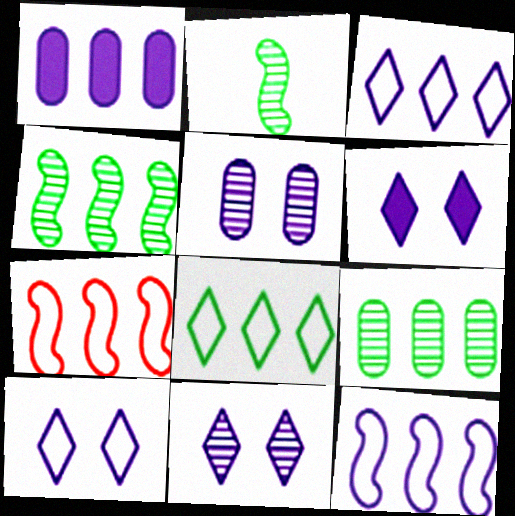[[6, 10, 11]]